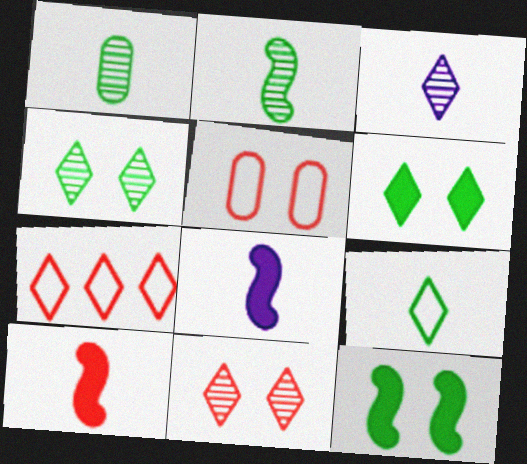[[3, 6, 7]]